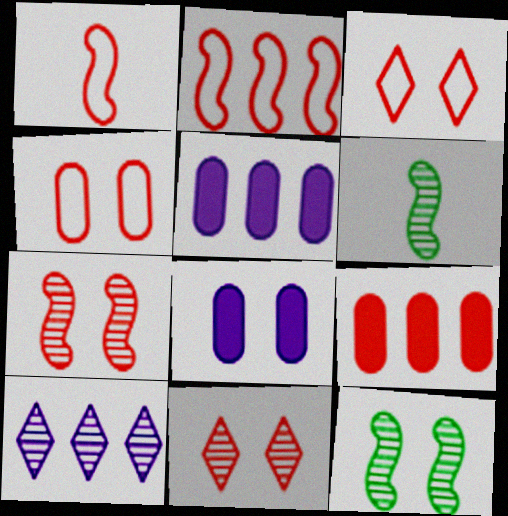[[1, 9, 11], 
[3, 5, 6], 
[3, 8, 12]]